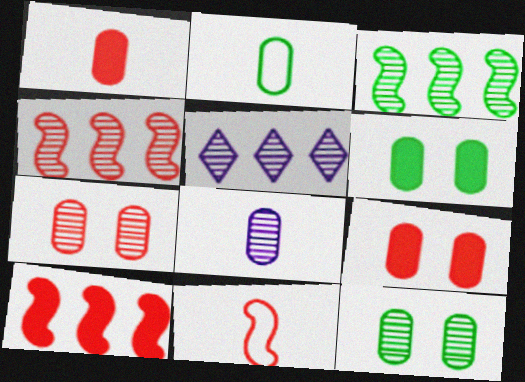[[1, 2, 8], 
[5, 6, 11]]